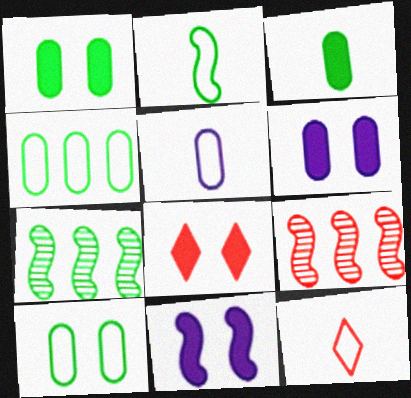[[1, 8, 11], 
[2, 5, 12], 
[2, 9, 11], 
[5, 7, 8], 
[6, 7, 12]]